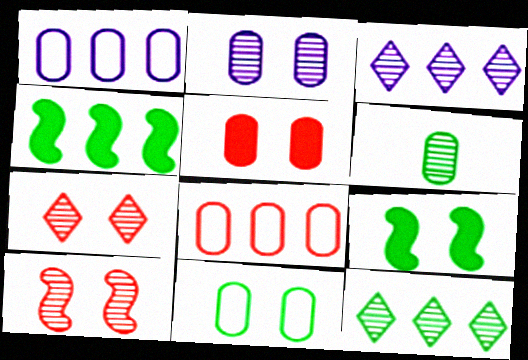[[1, 5, 6], 
[2, 5, 11], 
[3, 4, 8], 
[3, 6, 10]]